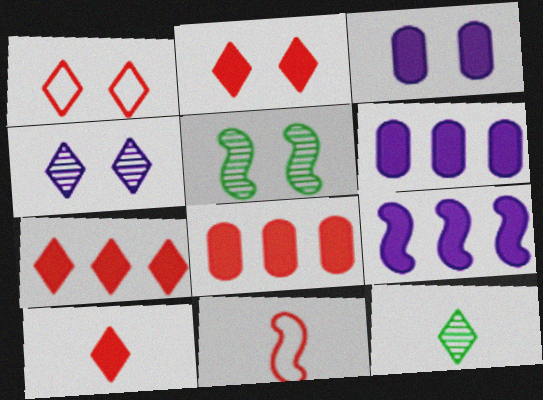[[1, 3, 5], 
[2, 7, 10], 
[5, 9, 11]]